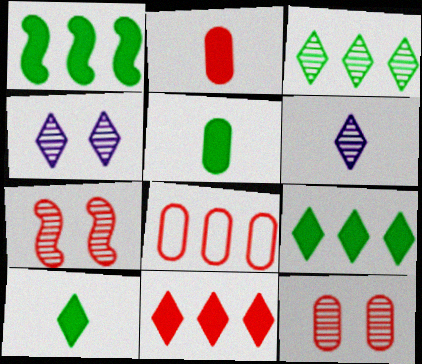[[2, 8, 12]]